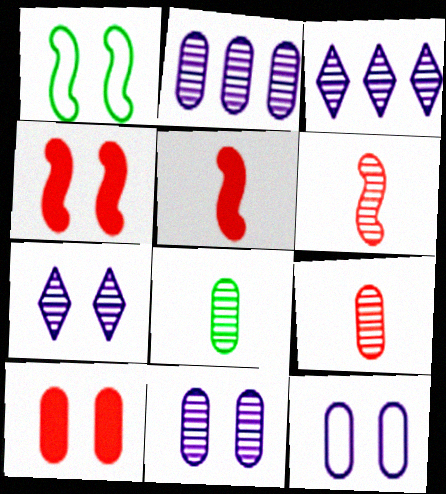[[1, 7, 10]]